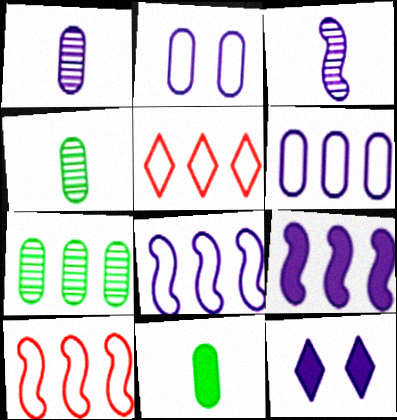[[1, 8, 12], 
[3, 6, 12], 
[4, 10, 12], 
[5, 7, 9]]